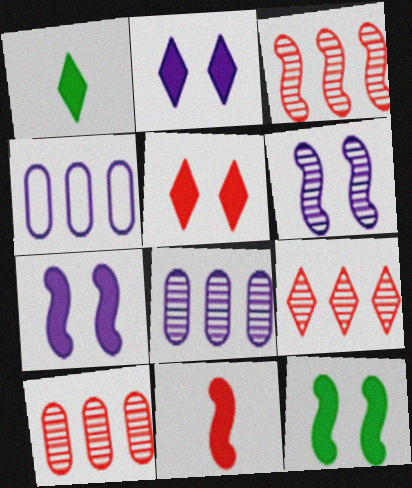[[3, 9, 10]]